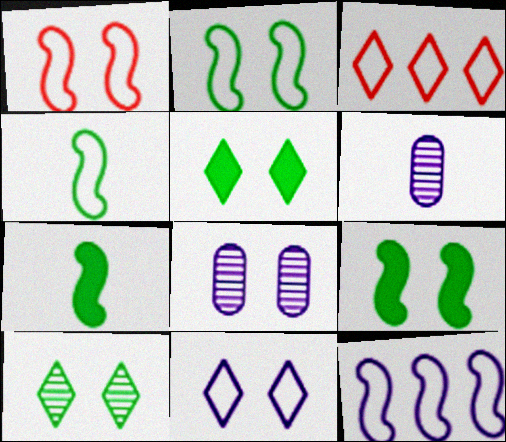[[1, 4, 12], 
[1, 5, 8], 
[3, 6, 9], 
[3, 7, 8]]